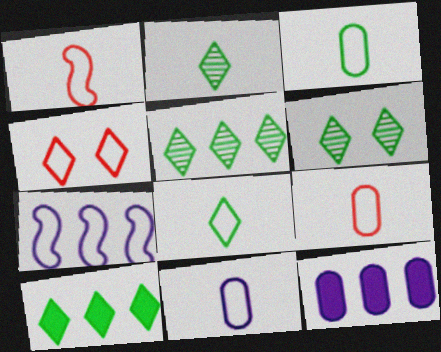[[1, 6, 12], 
[1, 8, 11], 
[2, 5, 6], 
[3, 4, 7], 
[3, 9, 11], 
[6, 8, 10]]